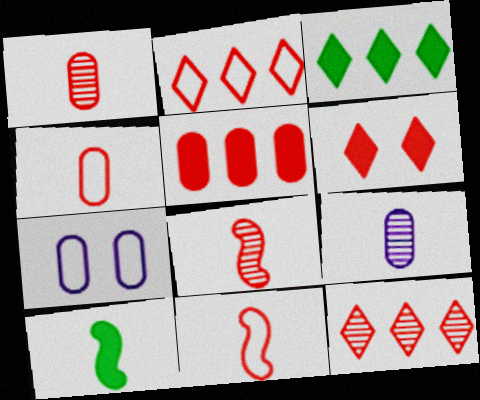[[3, 7, 8], 
[7, 10, 12]]